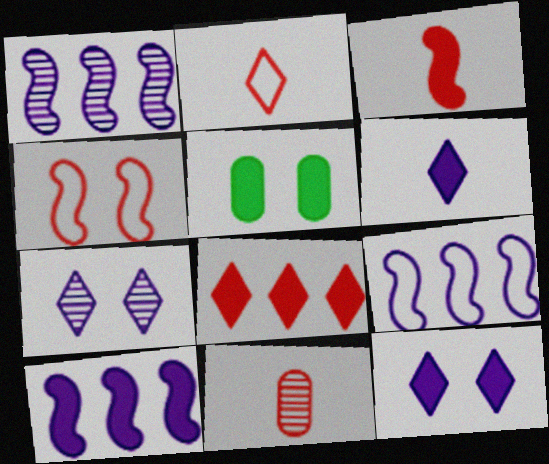[[1, 2, 5], 
[1, 9, 10], 
[2, 3, 11], 
[4, 5, 7], 
[4, 8, 11]]